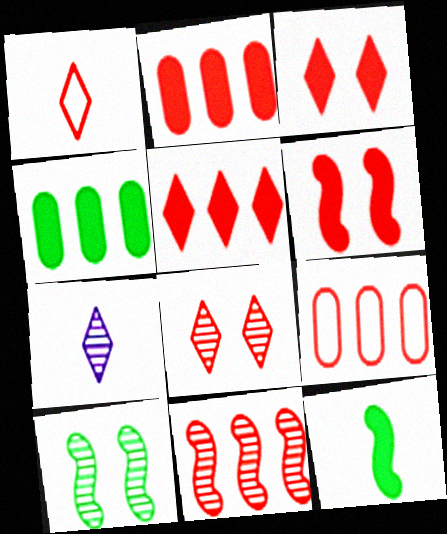[[1, 5, 8], 
[5, 9, 11]]